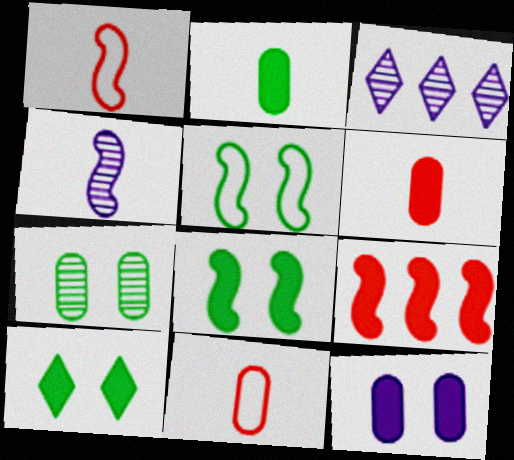[[3, 5, 6], 
[3, 8, 11], 
[4, 5, 9], 
[5, 7, 10]]